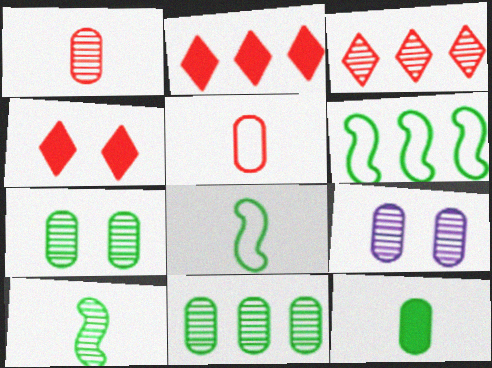[[1, 9, 11], 
[2, 8, 9], 
[3, 9, 10]]